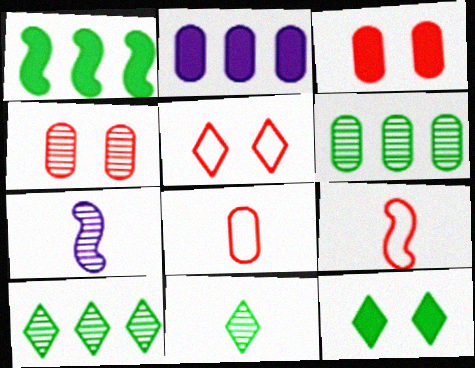[[4, 7, 10]]